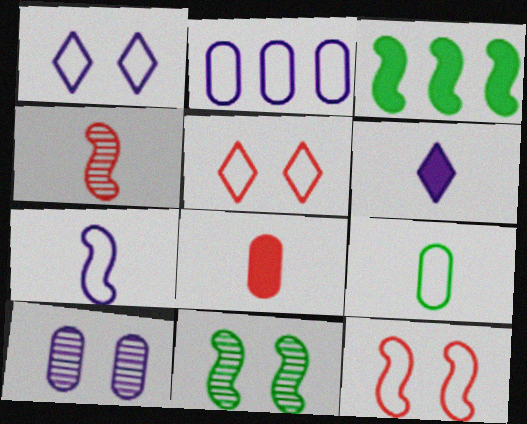[[1, 2, 7], 
[4, 6, 9]]